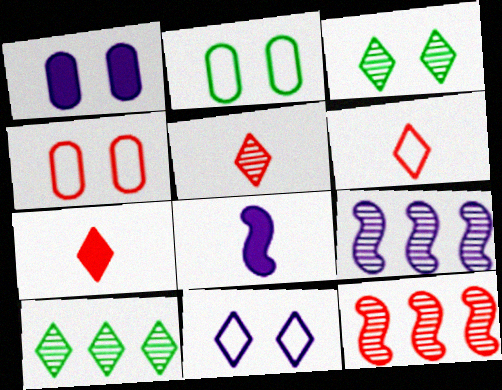[[2, 7, 9], 
[4, 7, 12], 
[4, 8, 10], 
[5, 6, 7], 
[7, 10, 11]]